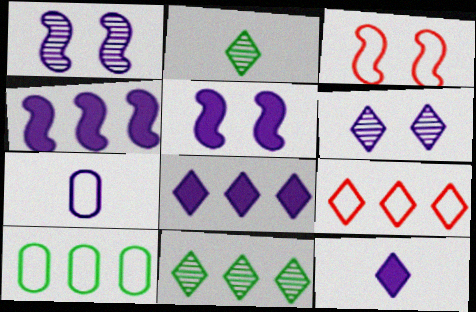[[1, 7, 8], 
[4, 6, 7], 
[8, 9, 11]]